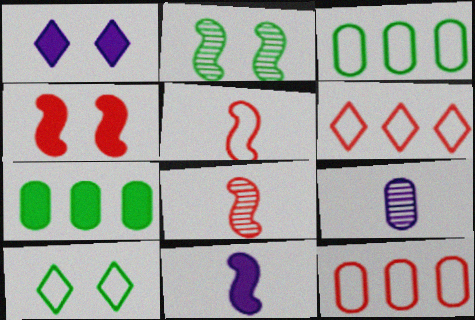[[1, 3, 8]]